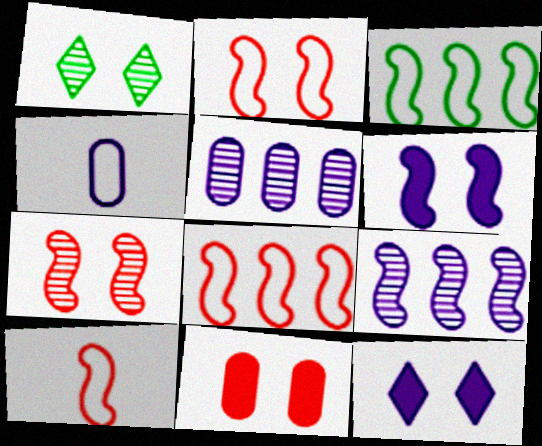[[2, 8, 10], 
[4, 9, 12]]